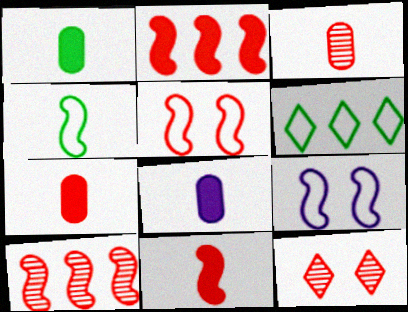[[1, 7, 8], 
[3, 10, 12], 
[5, 10, 11]]